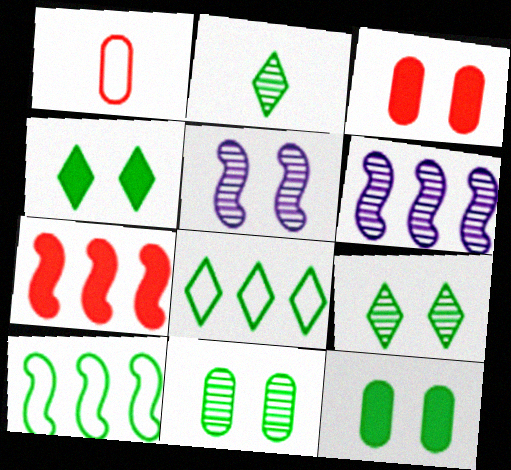[[1, 4, 6], 
[2, 4, 8], 
[2, 10, 12], 
[6, 7, 10]]